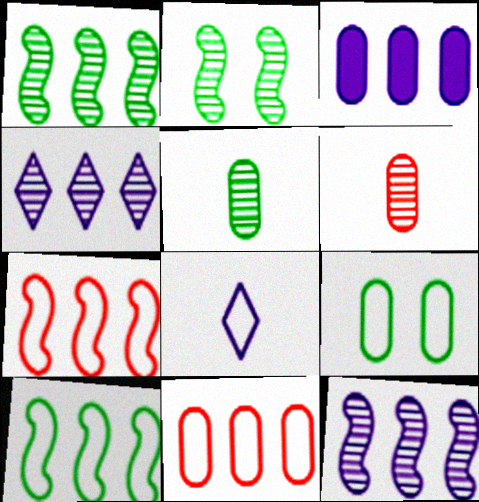[[2, 4, 6], 
[3, 6, 9], 
[7, 8, 9]]